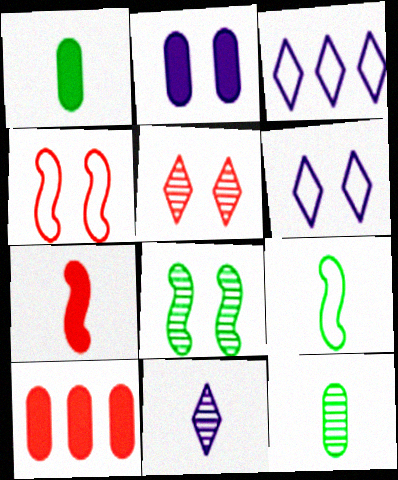[[1, 2, 10]]